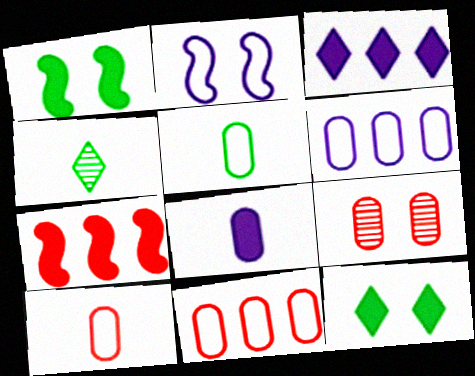[[2, 9, 12], 
[7, 8, 12]]